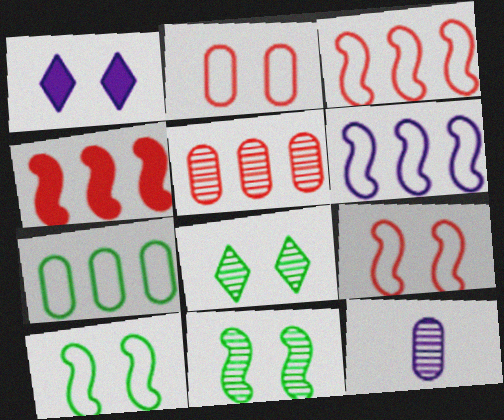[[1, 2, 11], 
[1, 6, 12]]